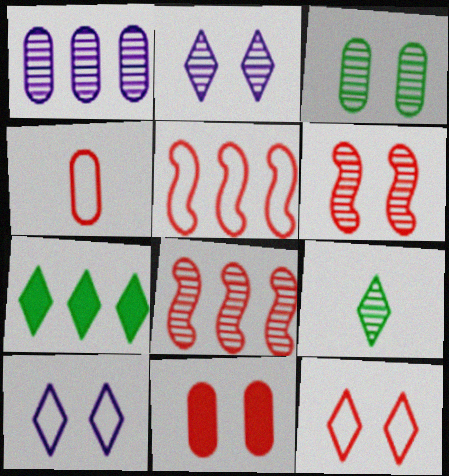[[1, 5, 7], 
[1, 6, 9], 
[2, 3, 6], 
[4, 5, 12], 
[6, 11, 12]]